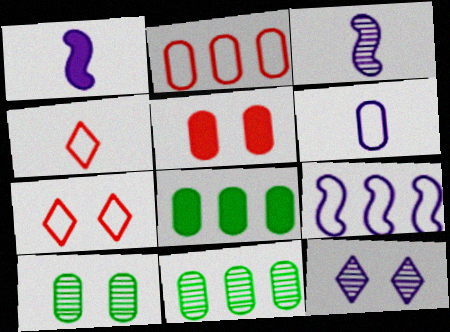[[1, 7, 11], 
[3, 7, 8], 
[5, 6, 11]]